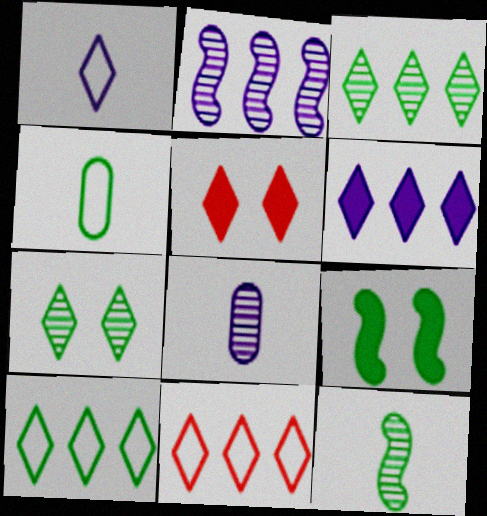[[1, 3, 5], 
[2, 4, 5], 
[3, 4, 9], 
[3, 6, 11], 
[8, 9, 11]]